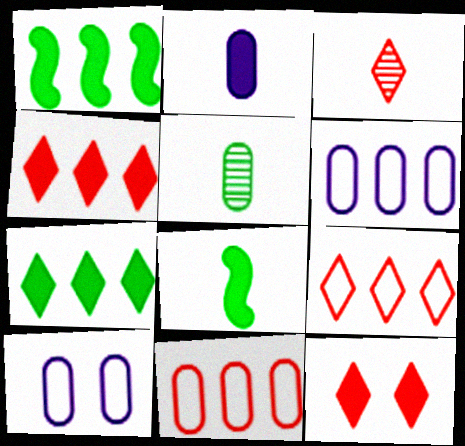[[1, 2, 12], 
[1, 3, 10], 
[3, 9, 12]]